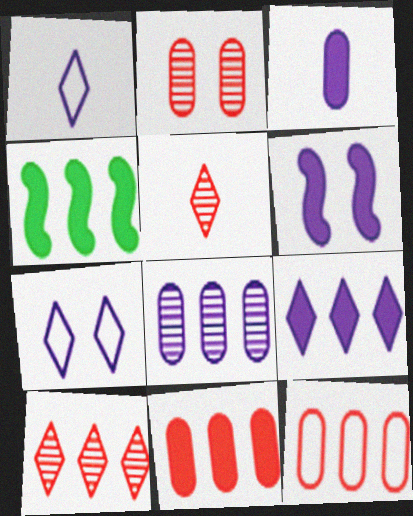[[1, 2, 4], 
[1, 6, 8], 
[3, 6, 9], 
[4, 9, 11]]